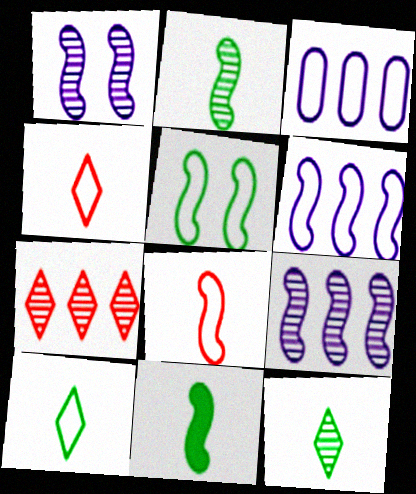[[3, 4, 5], 
[5, 6, 8]]